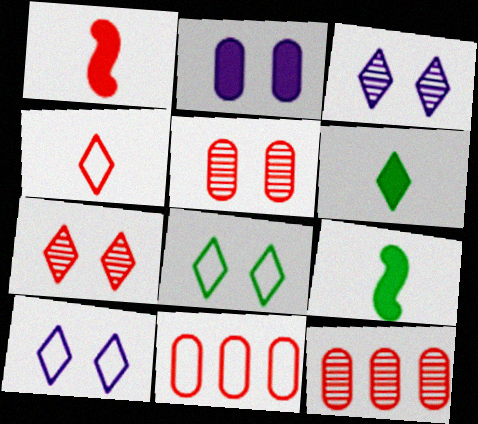[[1, 7, 11], 
[3, 9, 11], 
[9, 10, 12]]